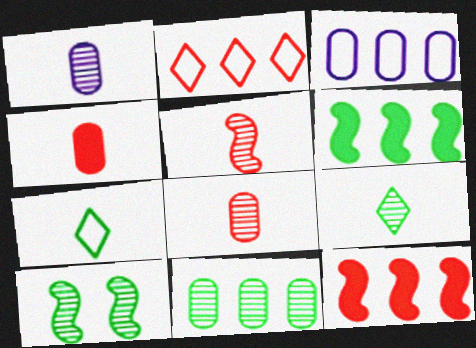[[1, 5, 9], 
[9, 10, 11]]